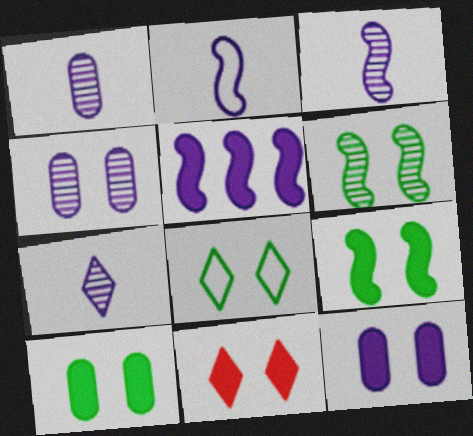[[1, 3, 7], 
[6, 8, 10], 
[9, 11, 12]]